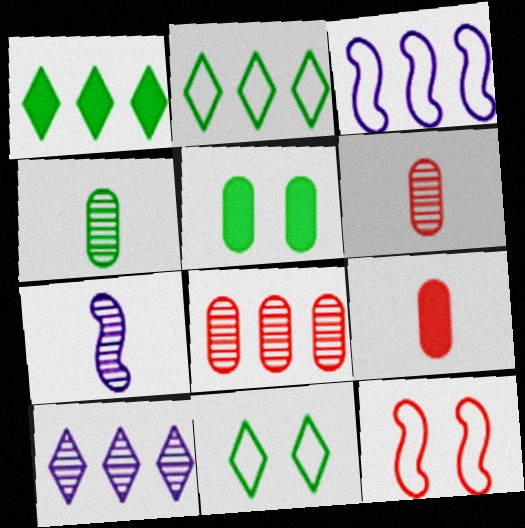[[1, 3, 8]]